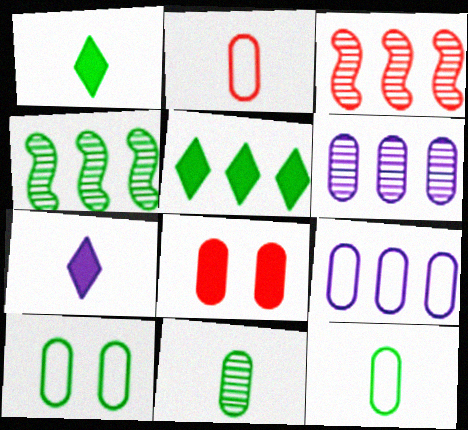[[1, 4, 10], 
[2, 9, 10], 
[3, 5, 9], 
[3, 7, 10], 
[6, 8, 12], 
[8, 9, 11]]